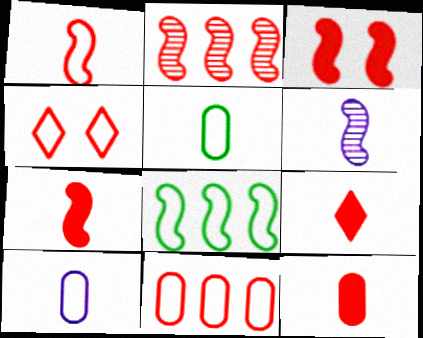[[1, 2, 3], 
[1, 4, 11], 
[2, 4, 12], 
[3, 6, 8], 
[4, 8, 10], 
[5, 6, 9], 
[7, 9, 12]]